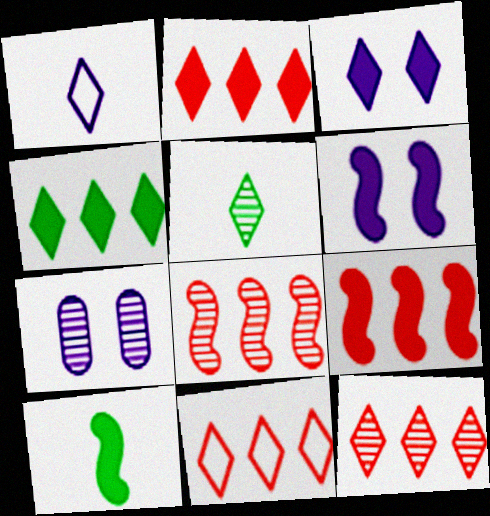[[2, 11, 12], 
[3, 5, 11], 
[5, 7, 8], 
[6, 9, 10], 
[7, 10, 11]]